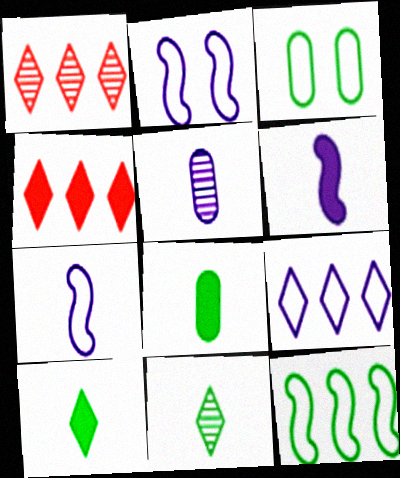[[1, 2, 8], 
[1, 3, 6]]